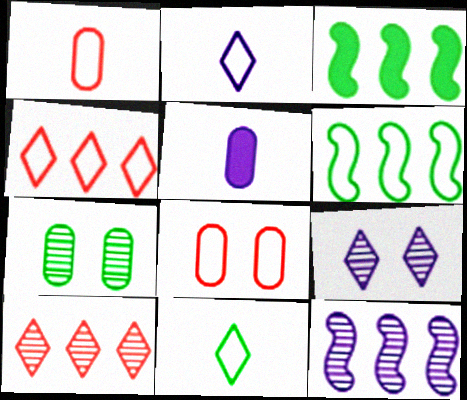[[1, 3, 9], 
[2, 6, 8], 
[3, 7, 11]]